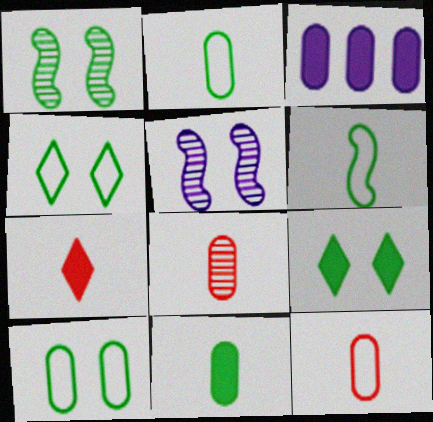[[1, 9, 10], 
[3, 8, 10]]